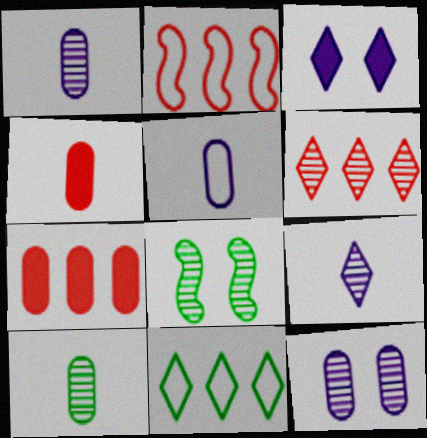[[1, 6, 8], 
[2, 3, 10], 
[2, 6, 7], 
[4, 5, 10]]